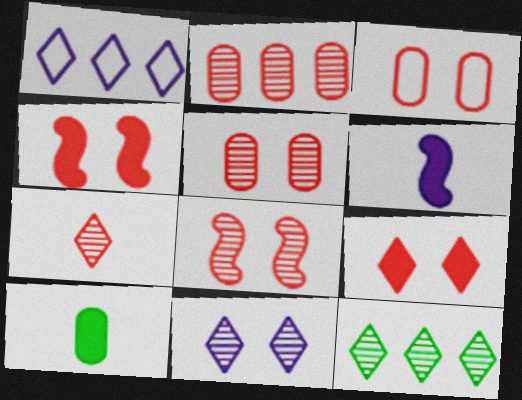[[1, 8, 10], 
[2, 7, 8], 
[3, 6, 12], 
[3, 8, 9], 
[7, 11, 12]]